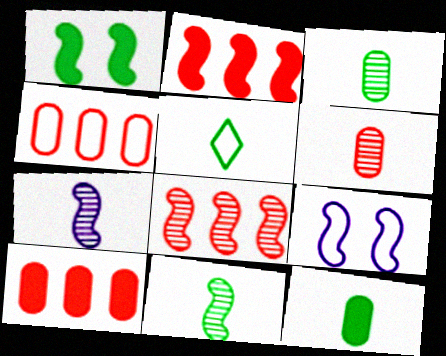[[2, 9, 11], 
[4, 5, 9], 
[5, 11, 12]]